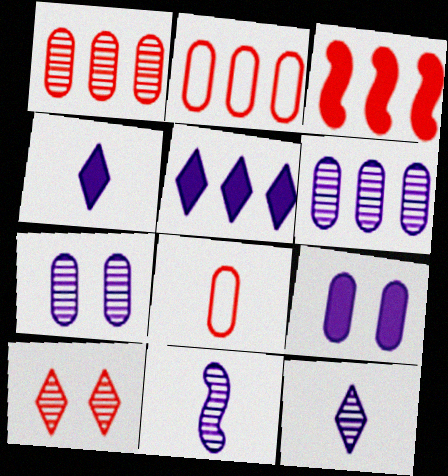[[3, 8, 10]]